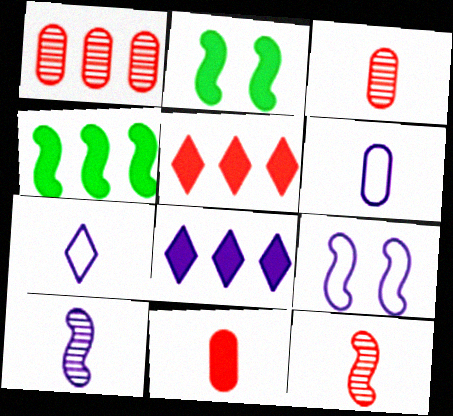[[1, 2, 7], 
[2, 8, 11], 
[4, 9, 12]]